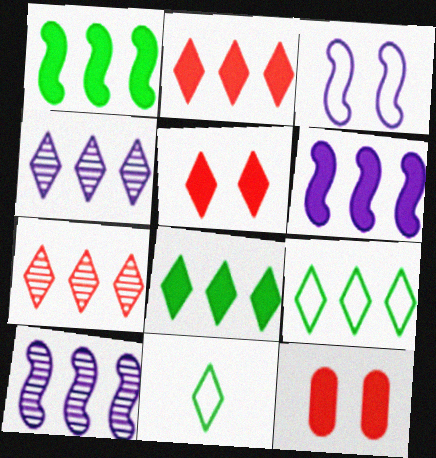[[2, 4, 9], 
[4, 5, 11], 
[10, 11, 12]]